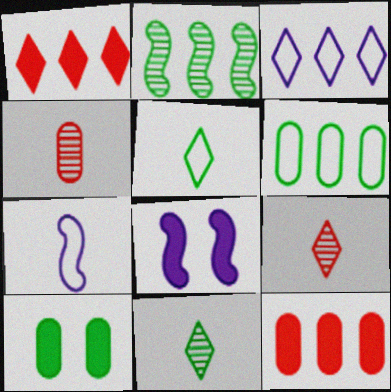[[2, 3, 12], 
[2, 5, 10], 
[6, 8, 9]]